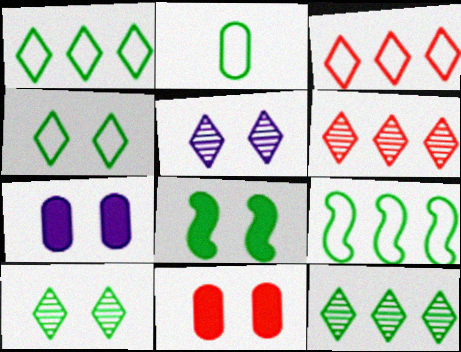[[2, 4, 9], 
[2, 8, 12]]